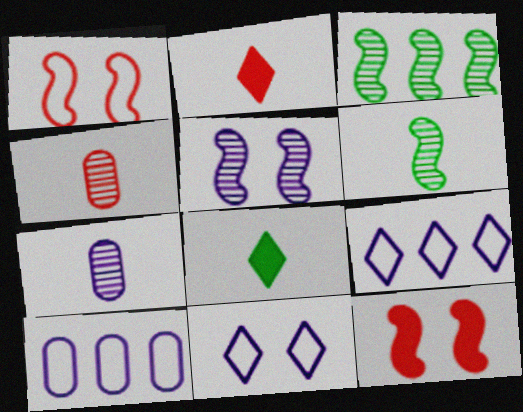[]